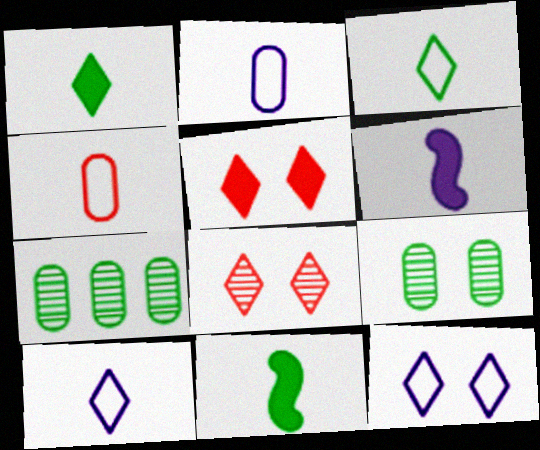[]